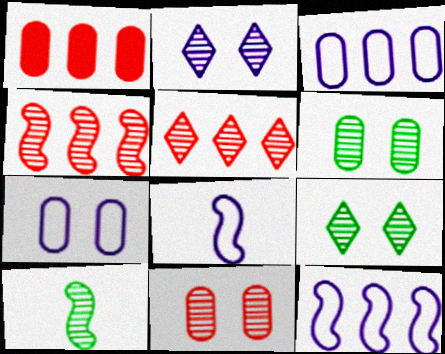[[1, 8, 9]]